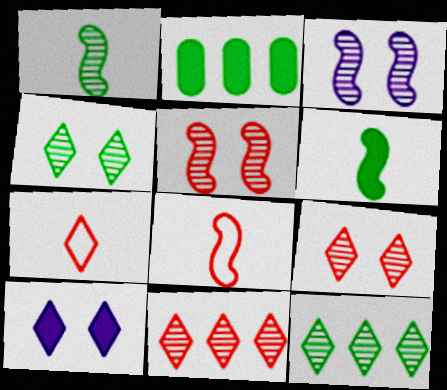[[2, 3, 7], 
[7, 10, 12]]